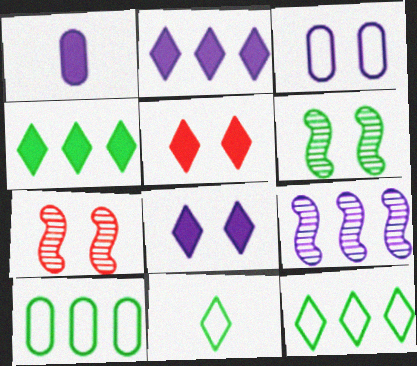[[1, 7, 12], 
[3, 5, 6]]